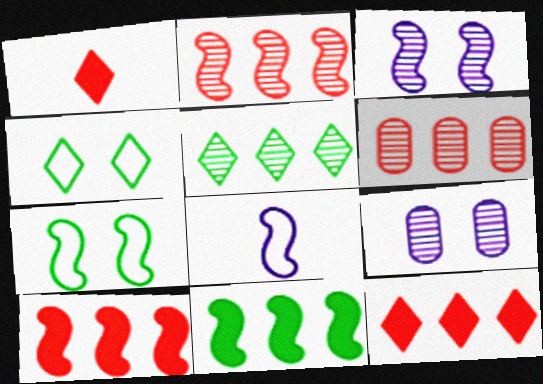[]